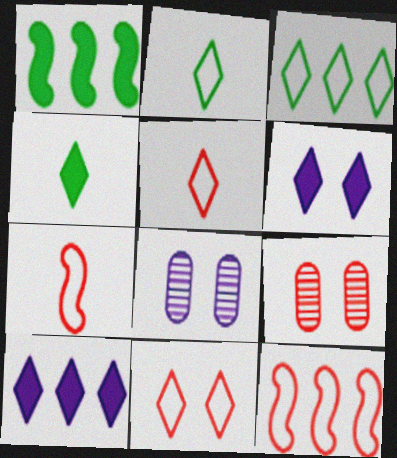[[1, 5, 8], 
[4, 8, 12]]